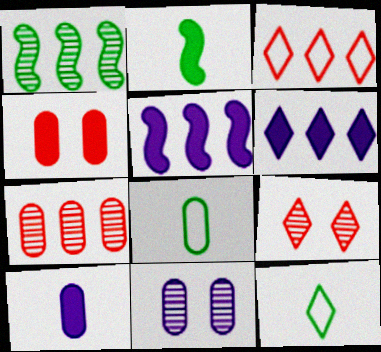[[2, 3, 11], 
[2, 4, 6], 
[5, 8, 9], 
[6, 9, 12]]